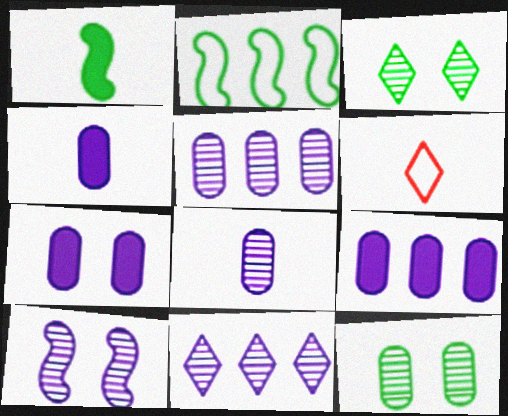[[1, 6, 8], 
[4, 7, 9], 
[8, 10, 11]]